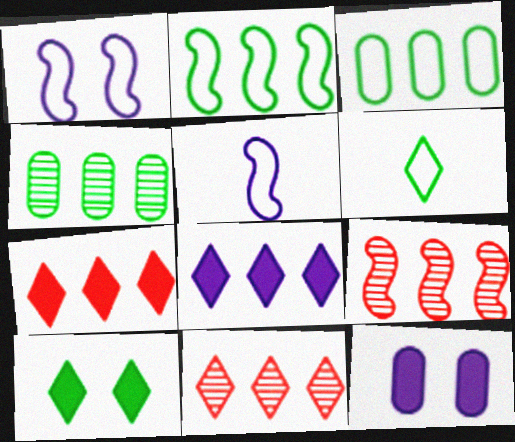[[3, 8, 9], 
[6, 9, 12]]